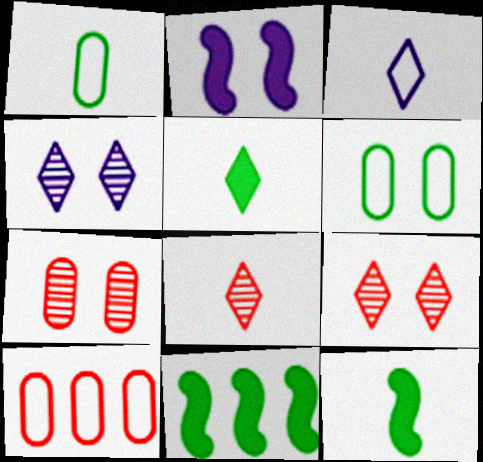[[2, 6, 9], 
[3, 5, 8], 
[3, 7, 11], 
[4, 10, 12]]